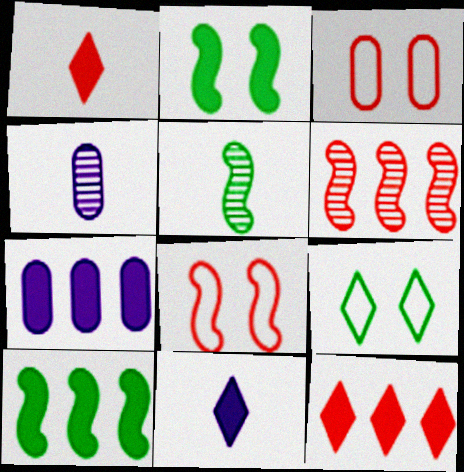[[1, 2, 7], 
[1, 3, 6], 
[7, 10, 12]]